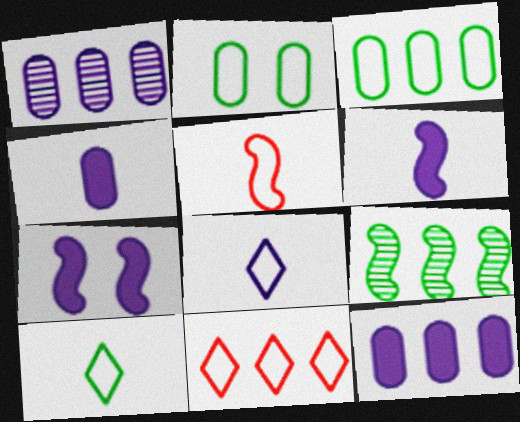[[1, 7, 8], 
[5, 7, 9], 
[9, 11, 12]]